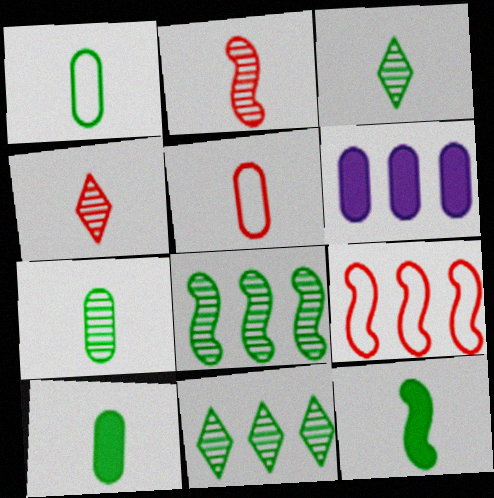[[1, 3, 12], 
[1, 7, 10], 
[6, 9, 11]]